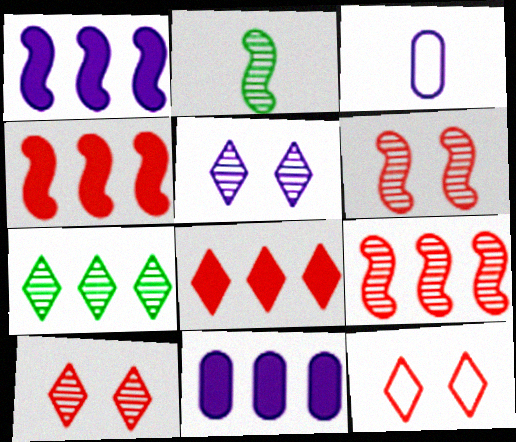[[1, 3, 5], 
[2, 11, 12]]